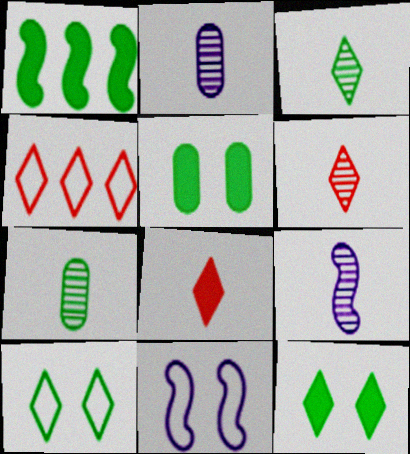[[1, 7, 10], 
[4, 5, 9], 
[6, 7, 9]]